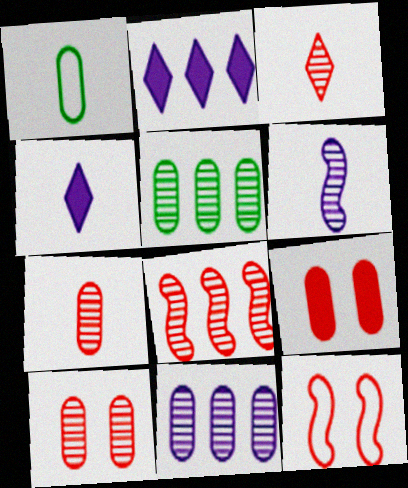[[1, 9, 11], 
[3, 8, 10], 
[4, 5, 12]]